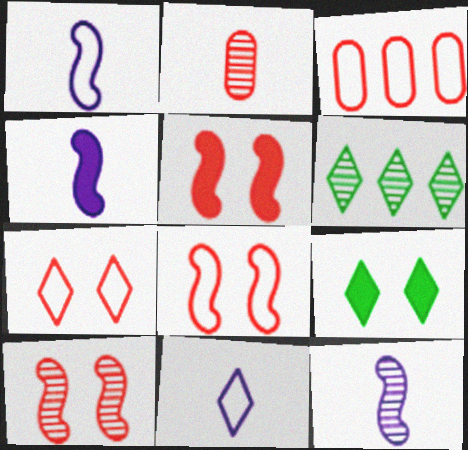[[1, 4, 12], 
[3, 9, 12], 
[5, 8, 10]]